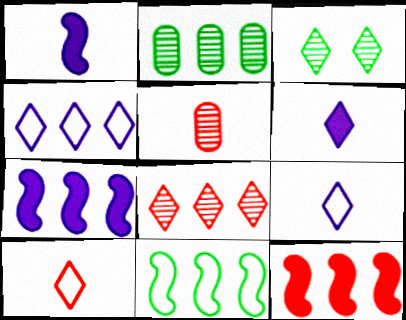[[2, 4, 12]]